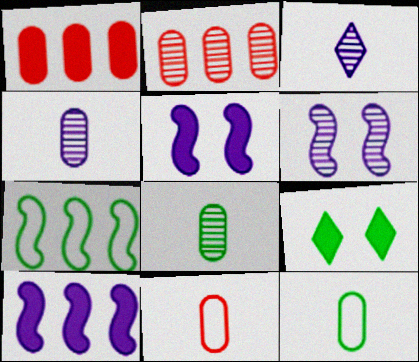[[7, 8, 9]]